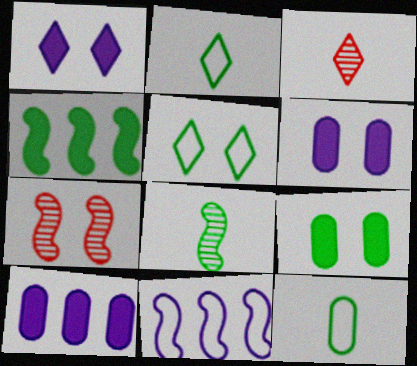[[2, 7, 10], 
[3, 9, 11], 
[5, 6, 7]]